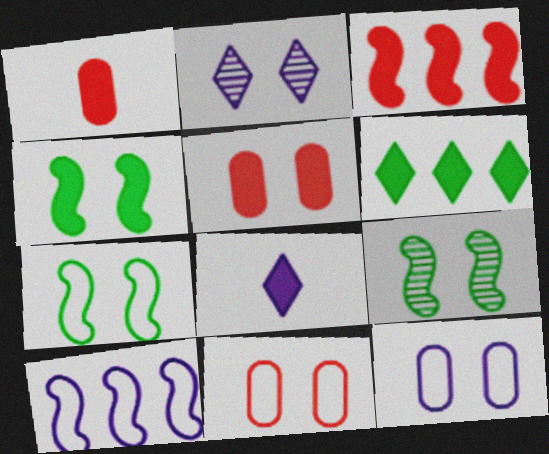[[2, 4, 11], 
[2, 5, 7], 
[4, 7, 9]]